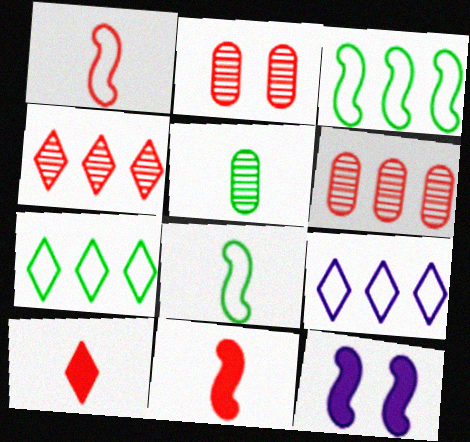[]